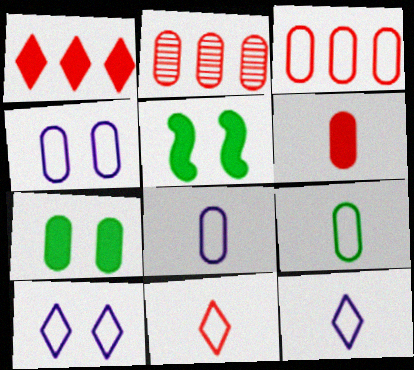[[2, 5, 12], 
[2, 7, 8], 
[3, 4, 9]]